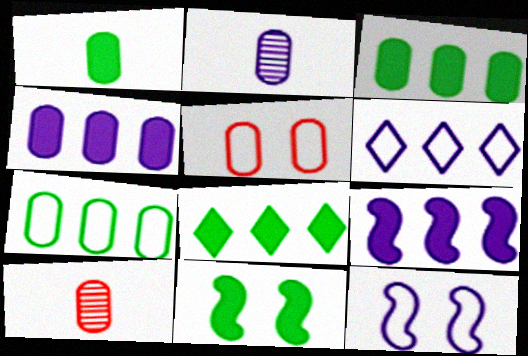[[1, 8, 11], 
[2, 3, 5], 
[6, 10, 11], 
[8, 10, 12]]